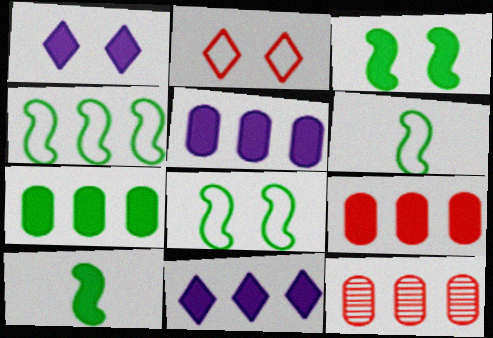[[1, 6, 12], 
[1, 9, 10], 
[4, 6, 8], 
[4, 11, 12], 
[5, 7, 9]]